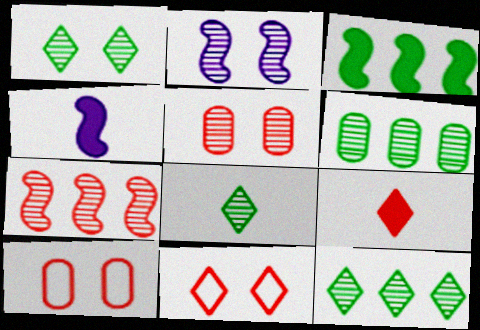[[1, 2, 5], 
[1, 8, 12], 
[4, 6, 11], 
[4, 10, 12], 
[7, 9, 10]]